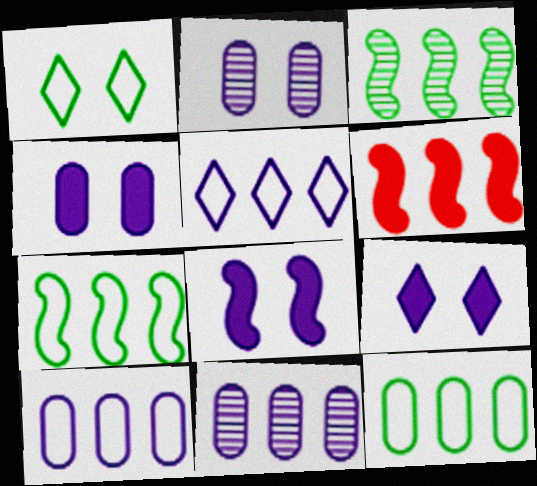[[4, 8, 9]]